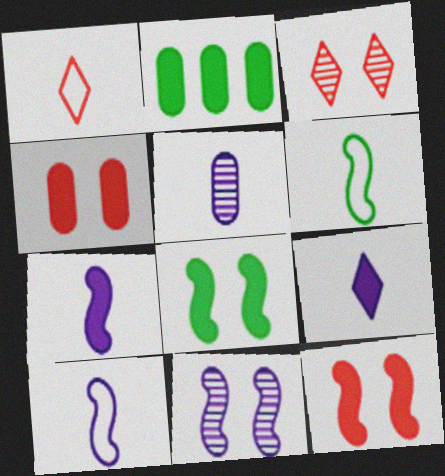[[1, 2, 11], 
[2, 3, 10], 
[2, 9, 12], 
[5, 9, 10]]